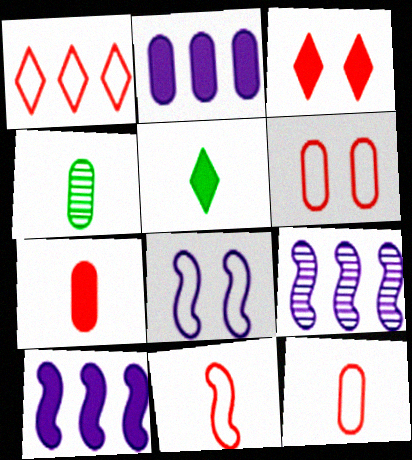[[1, 6, 11], 
[2, 4, 6], 
[5, 6, 9]]